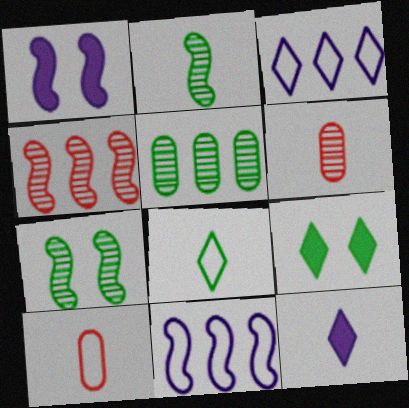[[2, 10, 12], 
[6, 9, 11]]